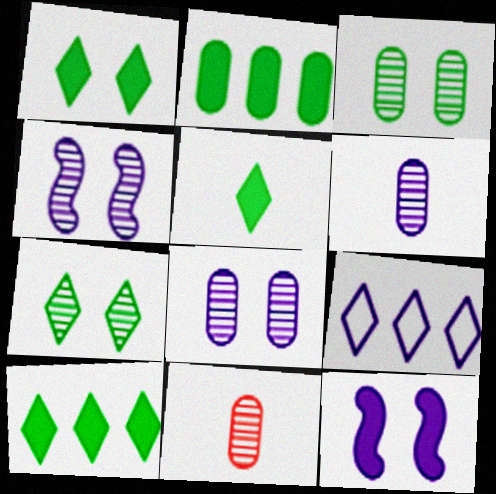[[1, 5, 10], 
[6, 9, 12]]